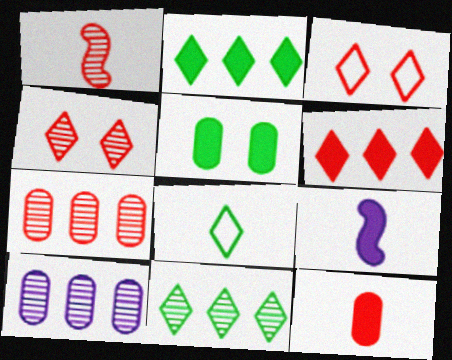[[1, 4, 7], 
[5, 6, 9]]